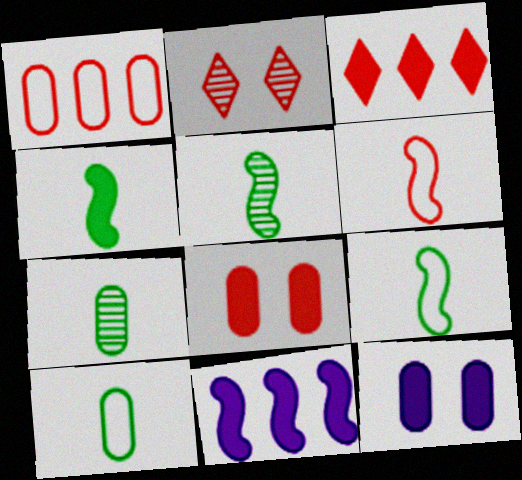[[1, 7, 12], 
[2, 10, 11], 
[3, 4, 12], 
[4, 5, 9]]